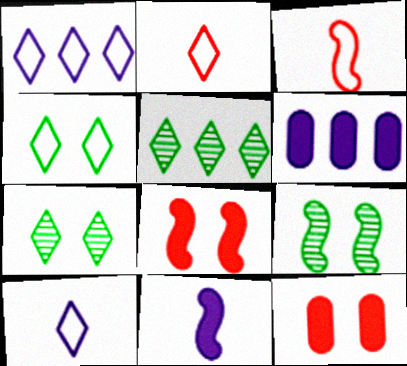[[1, 2, 4], 
[2, 6, 9], 
[3, 6, 7]]